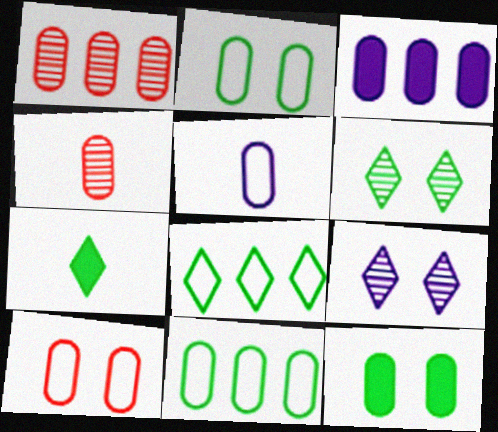[[1, 3, 11], 
[1, 5, 12], 
[2, 3, 4], 
[5, 10, 11], 
[6, 7, 8]]